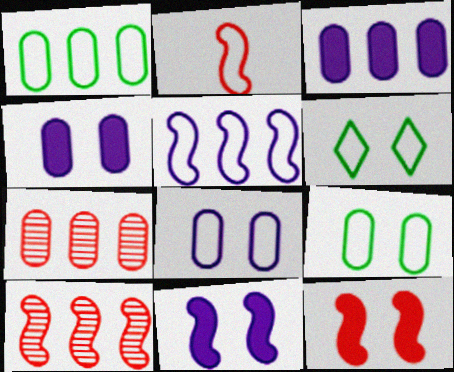[[1, 3, 7], 
[2, 10, 12]]